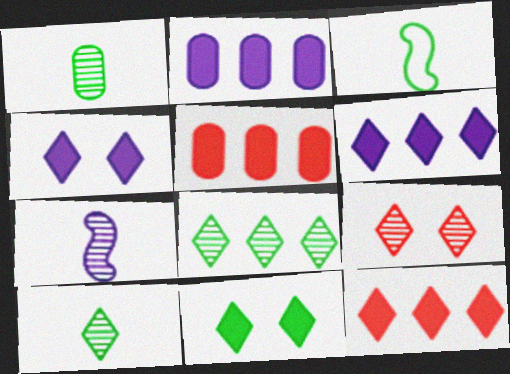[[2, 3, 9]]